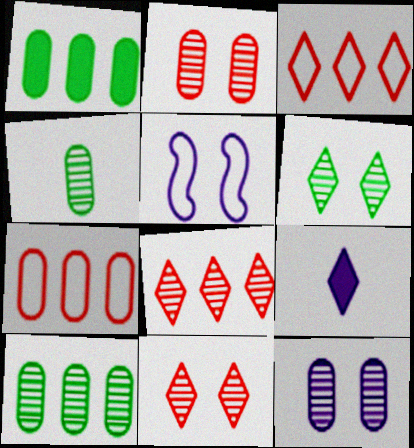[[3, 6, 9]]